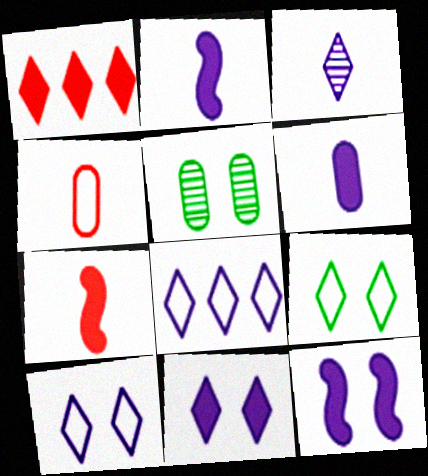[[1, 3, 9], 
[3, 8, 11], 
[5, 7, 8]]